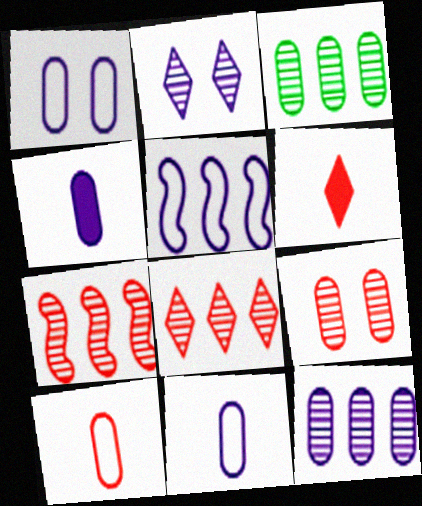[[1, 4, 12], 
[2, 4, 5]]